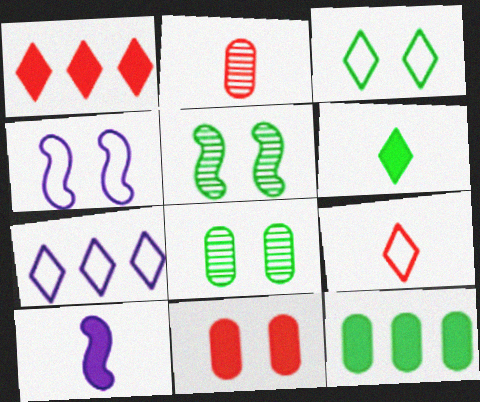[[3, 7, 9]]